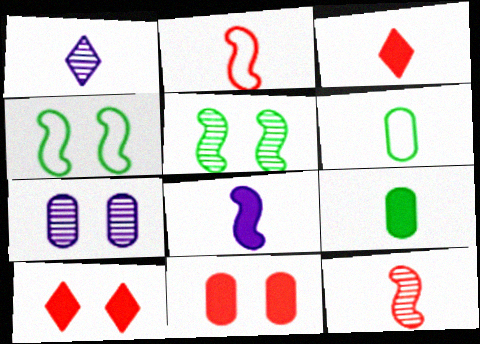[[1, 2, 9], 
[3, 8, 9], 
[4, 7, 10]]